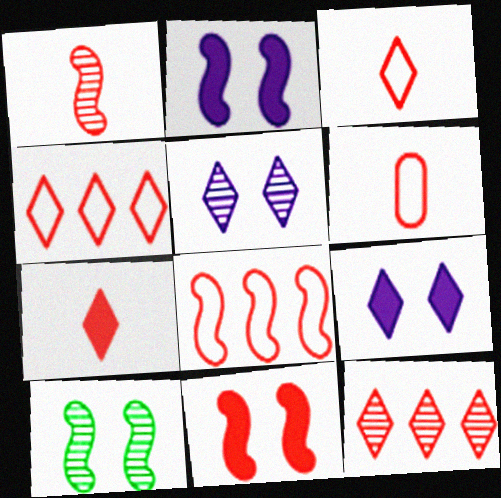[[1, 6, 7], 
[1, 8, 11], 
[6, 11, 12]]